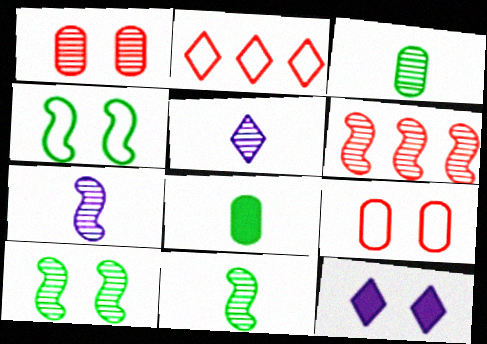[[1, 4, 12], 
[6, 7, 10], 
[9, 10, 12]]